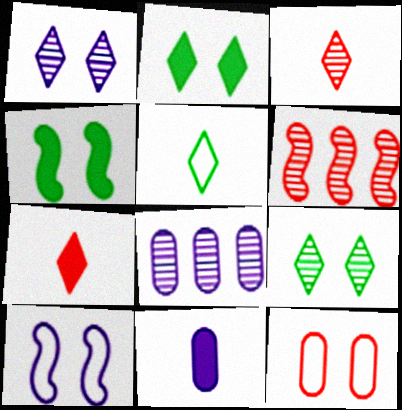[[1, 4, 12], 
[6, 7, 12]]